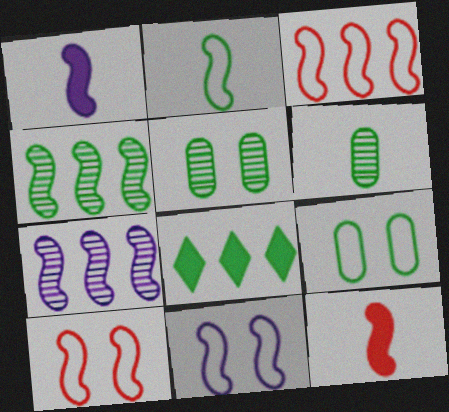[[1, 4, 10], 
[1, 7, 11], 
[2, 3, 11], 
[2, 5, 8], 
[4, 11, 12]]